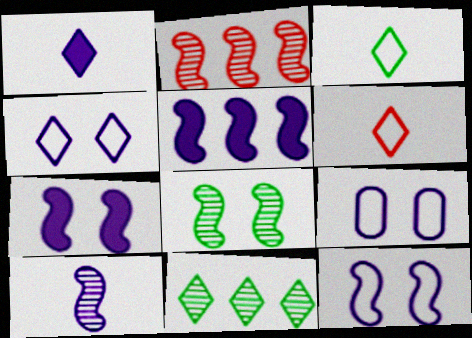[[2, 8, 10], 
[4, 9, 12], 
[5, 10, 12]]